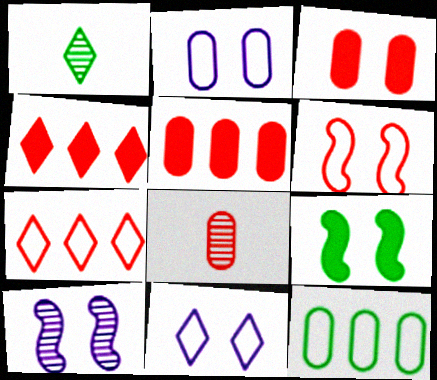[[1, 4, 11], 
[1, 9, 12], 
[4, 6, 8], 
[6, 9, 10]]